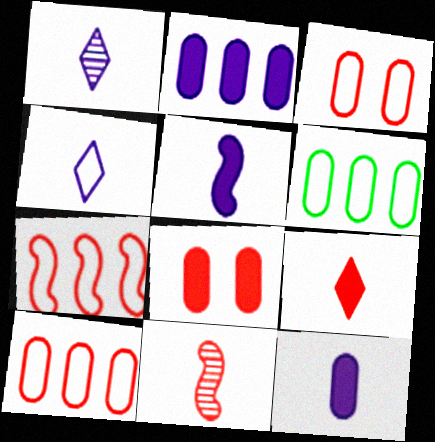[]